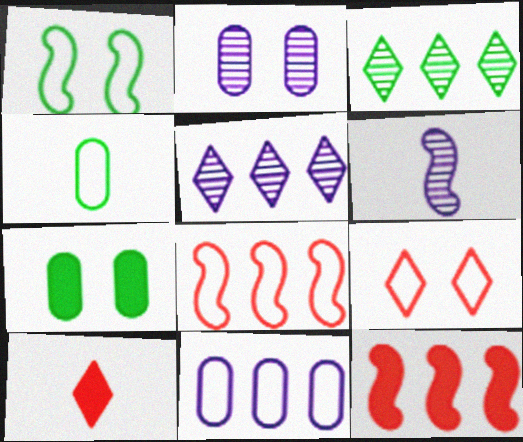[[1, 6, 12], 
[2, 5, 6], 
[3, 11, 12], 
[4, 6, 10]]